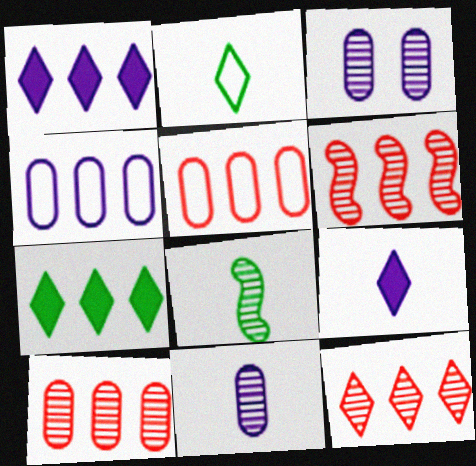[[3, 8, 12], 
[4, 6, 7], 
[6, 10, 12]]